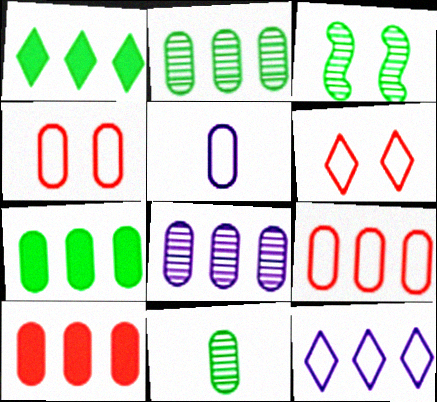[[7, 8, 9]]